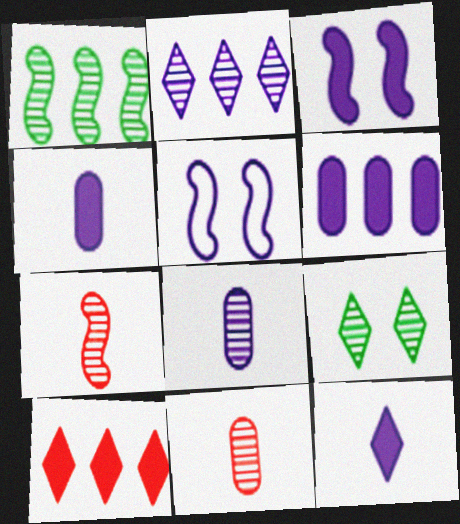[[2, 4, 5], 
[3, 6, 12]]